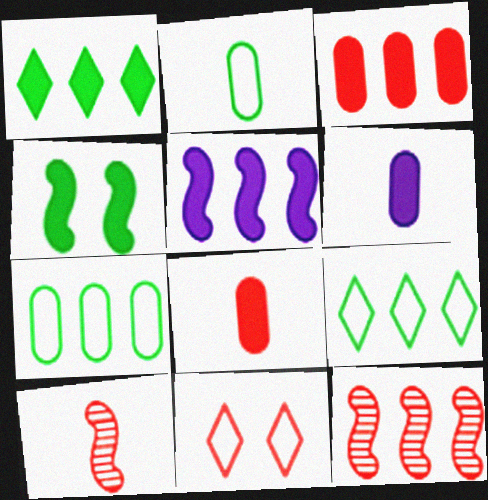[[1, 3, 5], 
[3, 10, 11], 
[8, 11, 12]]